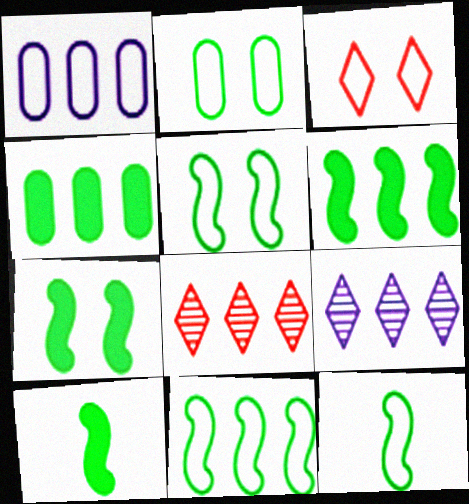[[1, 3, 12], 
[1, 6, 8], 
[5, 11, 12], 
[6, 7, 10]]